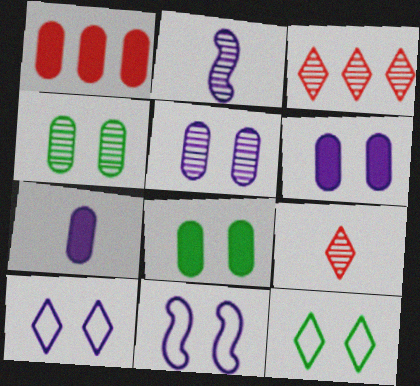[[1, 2, 12], 
[1, 7, 8], 
[2, 3, 4]]